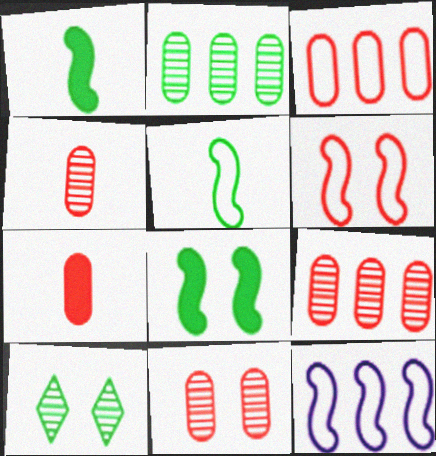[[3, 7, 11], 
[4, 9, 11], 
[5, 6, 12], 
[7, 10, 12]]